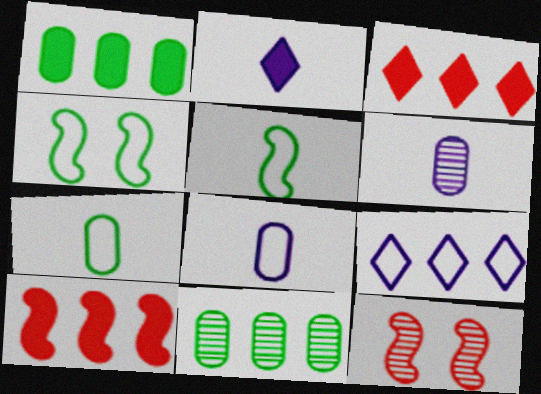[[3, 4, 6], 
[9, 10, 11]]